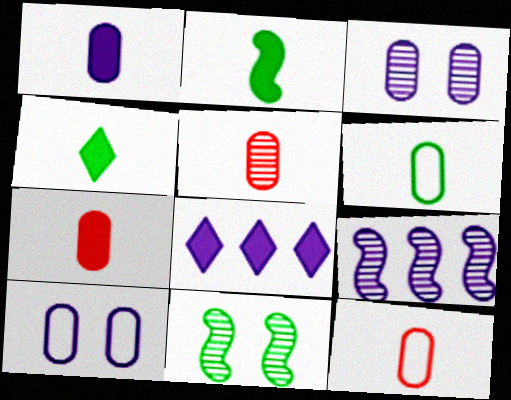[[1, 5, 6], 
[5, 7, 12], 
[8, 11, 12]]